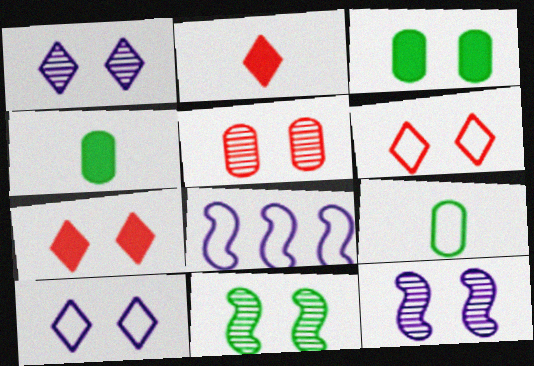[[1, 5, 11], 
[3, 6, 12], 
[6, 8, 9]]